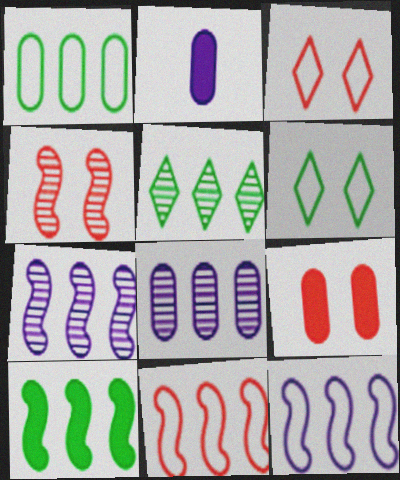[[1, 5, 10], 
[3, 4, 9], 
[7, 10, 11]]